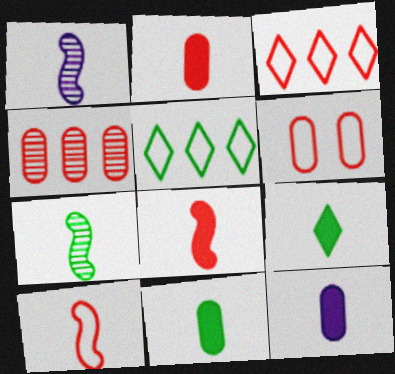[[2, 4, 6], 
[2, 11, 12], 
[3, 6, 10], 
[8, 9, 12]]